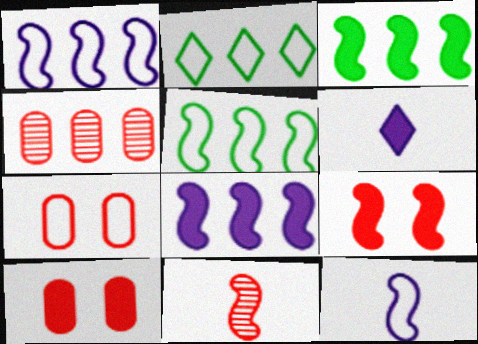[[2, 4, 8], 
[2, 7, 12], 
[3, 6, 10]]